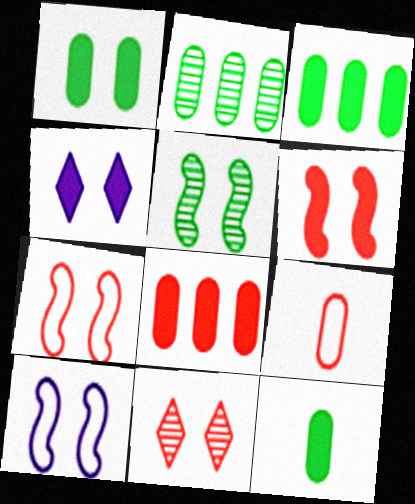[[1, 3, 12], 
[1, 4, 6], 
[1, 10, 11], 
[5, 6, 10]]